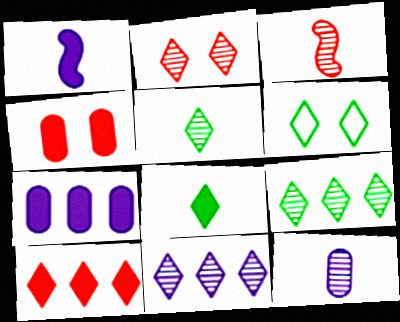[[2, 5, 11], 
[3, 5, 12], 
[3, 6, 7], 
[6, 8, 9]]